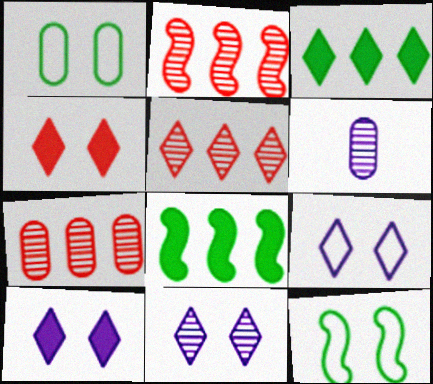[[2, 5, 7], 
[9, 10, 11]]